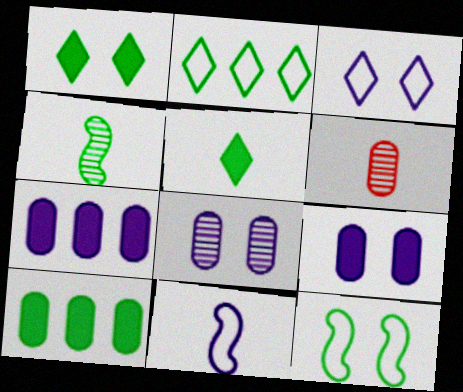[[5, 6, 11]]